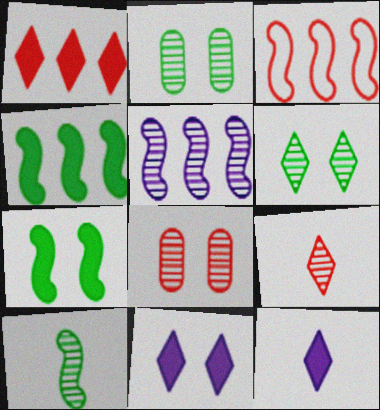[[2, 3, 12], 
[2, 5, 9], 
[3, 4, 5]]